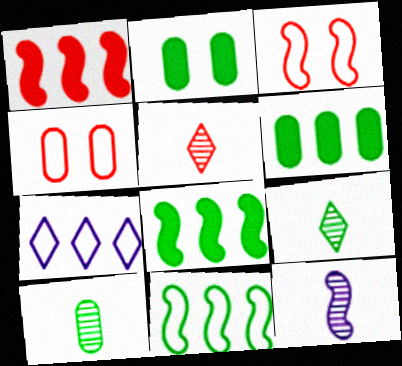[[1, 4, 5], 
[2, 9, 11], 
[3, 8, 12], 
[5, 10, 12]]